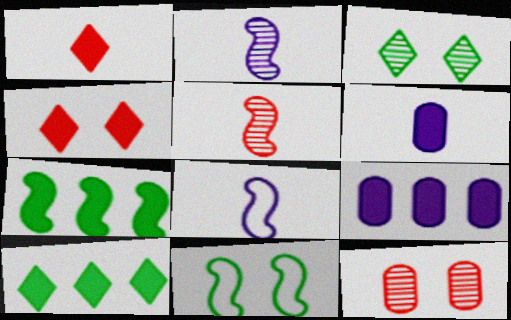[[4, 6, 7], 
[8, 10, 12]]